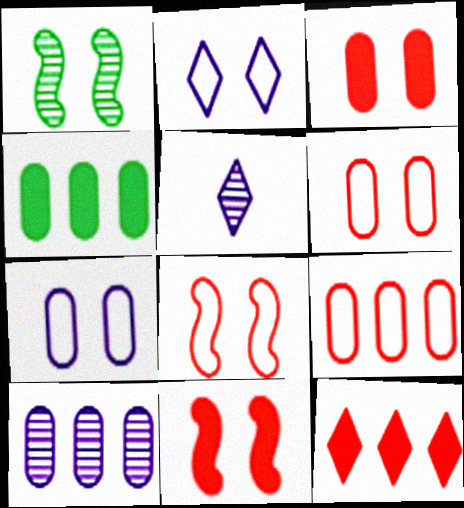[[1, 2, 3], 
[4, 5, 8], 
[4, 9, 10]]